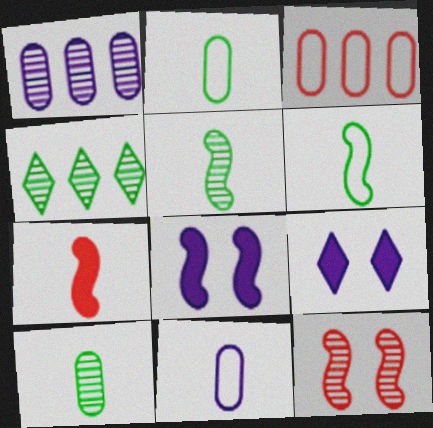[[3, 5, 9]]